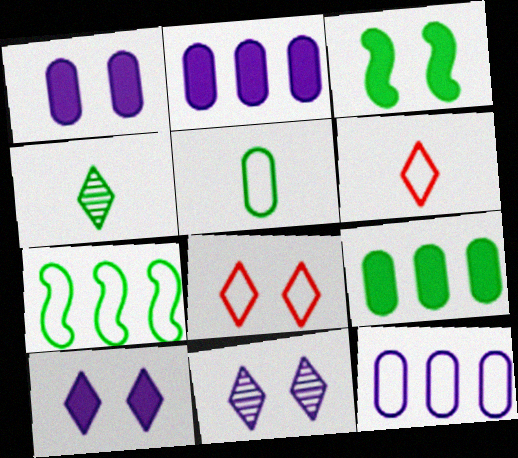[]